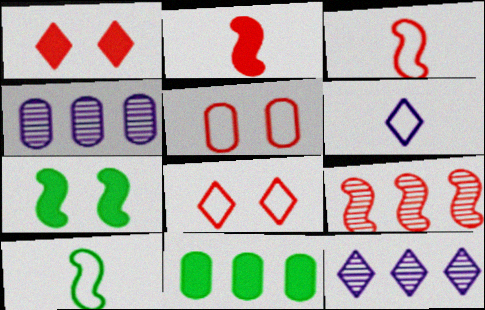[[1, 4, 10]]